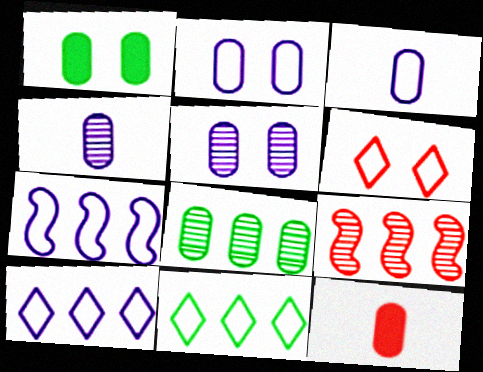[[2, 8, 12], 
[6, 9, 12]]